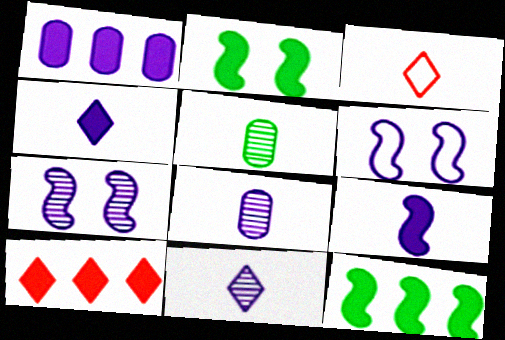[[1, 6, 11], 
[1, 10, 12], 
[3, 5, 9], 
[5, 6, 10]]